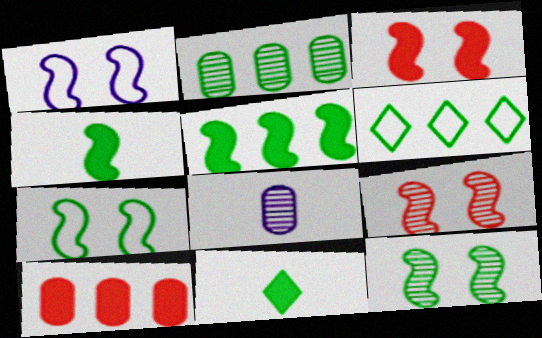[[1, 3, 12], 
[2, 5, 6], 
[2, 7, 11], 
[3, 6, 8]]